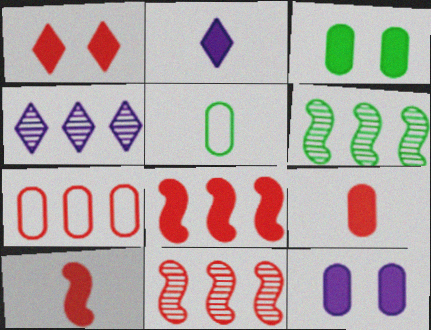[[1, 8, 9], 
[2, 3, 8]]